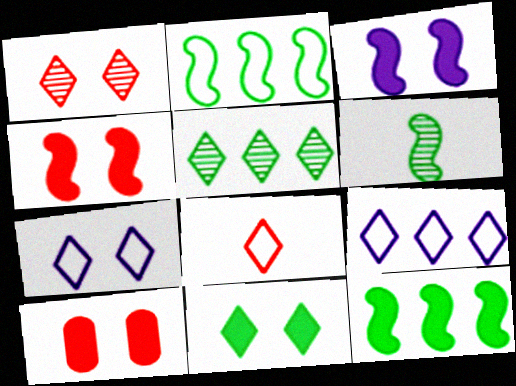[[1, 7, 11], 
[3, 10, 11], 
[6, 9, 10]]